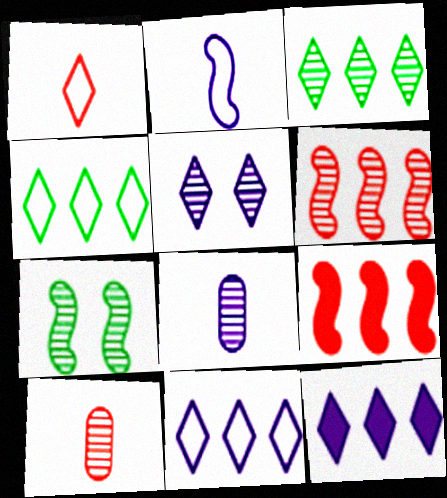[[2, 7, 9]]